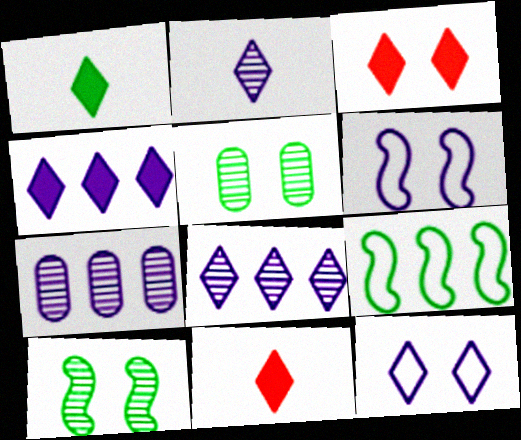[[1, 3, 4], 
[1, 5, 9], 
[2, 4, 12], 
[3, 5, 6]]